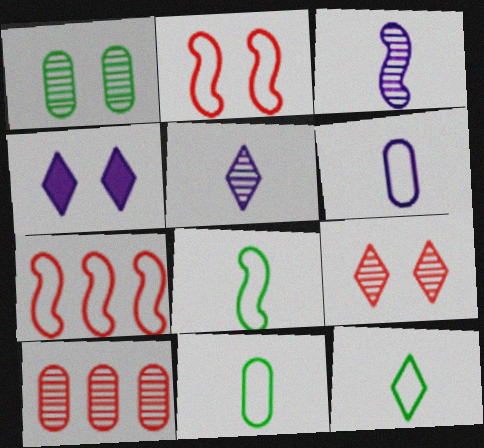[[1, 2, 4], 
[4, 8, 10], 
[8, 11, 12]]